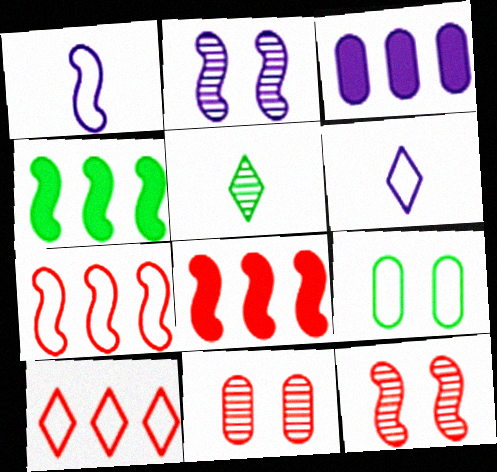[[1, 4, 12], 
[1, 9, 10], 
[2, 3, 6], 
[4, 5, 9], 
[4, 6, 11], 
[6, 7, 9]]